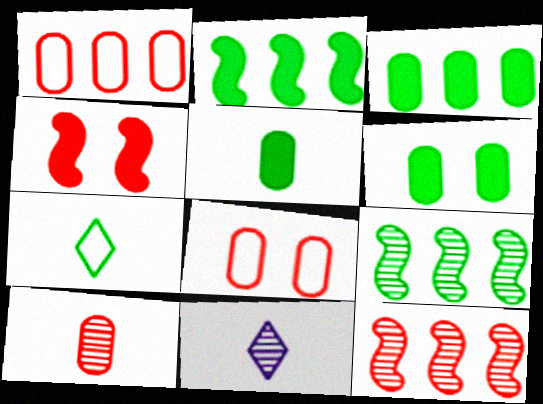[[2, 8, 11], 
[3, 5, 6], 
[6, 7, 9]]